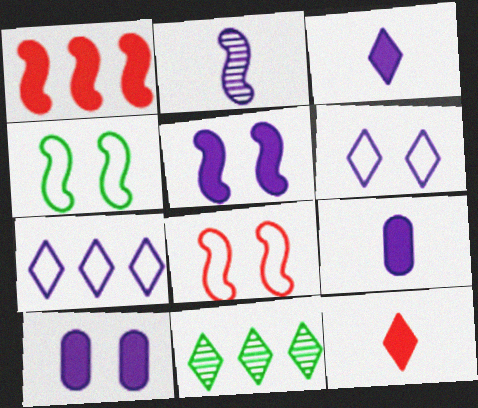[[1, 2, 4], 
[2, 7, 10], 
[6, 11, 12], 
[8, 9, 11]]